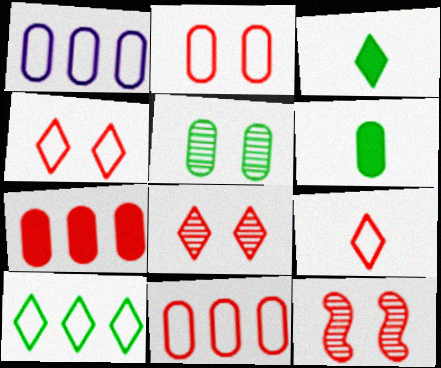[[1, 3, 12], 
[7, 9, 12]]